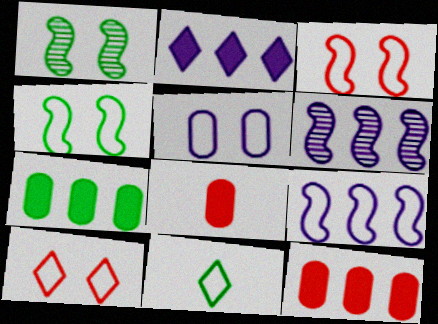[[1, 7, 11], 
[4, 5, 10]]